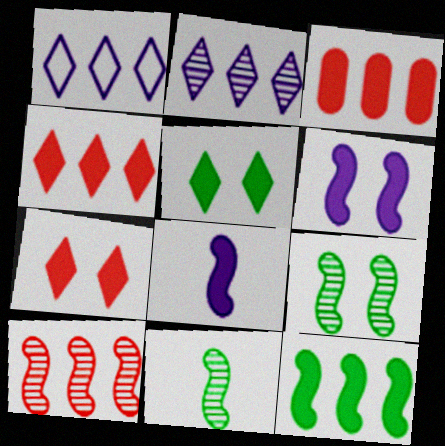[[3, 5, 8]]